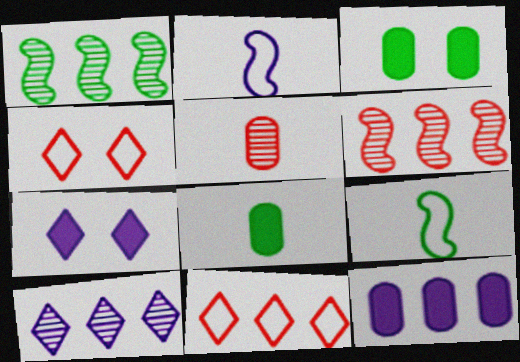[[1, 11, 12]]